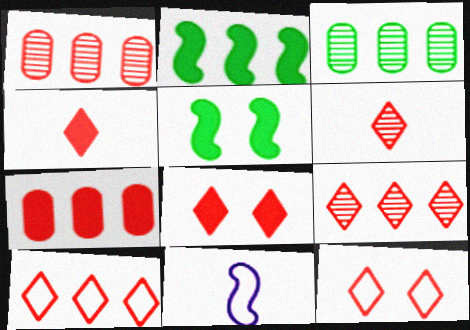[[3, 8, 11], 
[4, 9, 12], 
[6, 8, 10]]